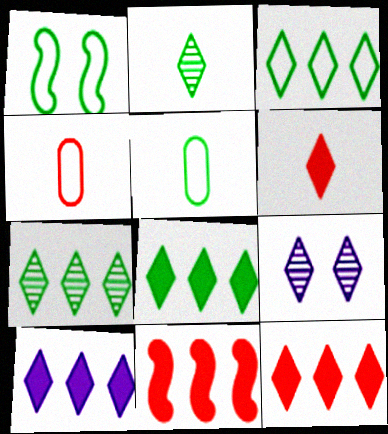[[1, 3, 5], 
[3, 6, 9], 
[3, 7, 8], 
[5, 9, 11], 
[8, 10, 12]]